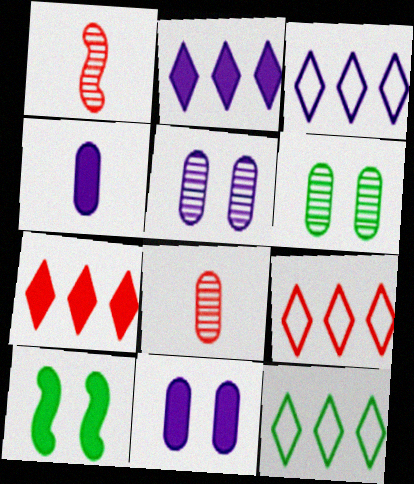[[1, 11, 12], 
[3, 8, 10], 
[3, 9, 12], 
[4, 7, 10]]